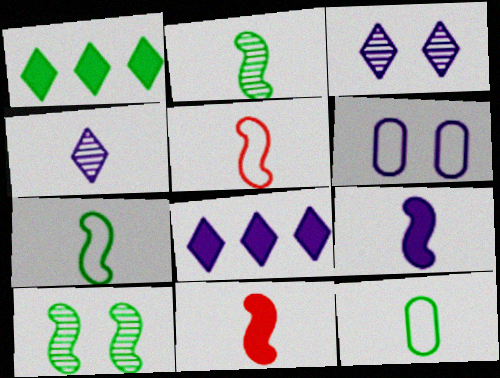[[1, 10, 12], 
[2, 5, 9], 
[4, 11, 12]]